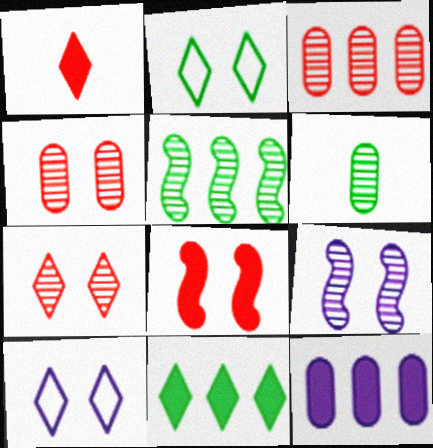[]